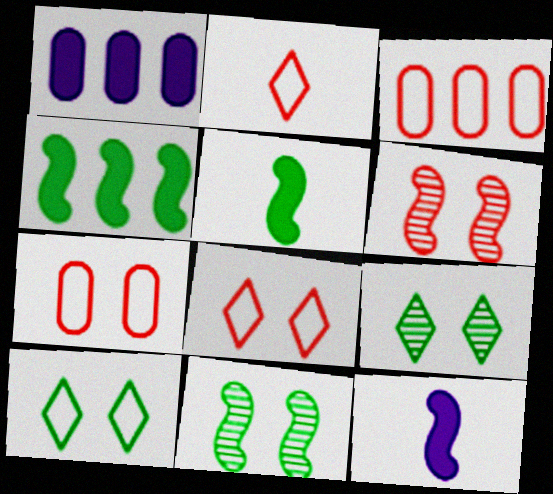[[1, 2, 11], 
[3, 9, 12]]